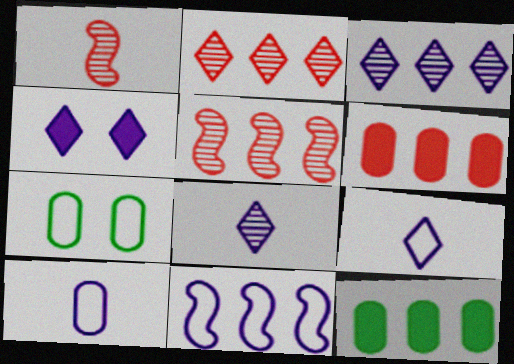[[2, 11, 12], 
[3, 4, 9]]